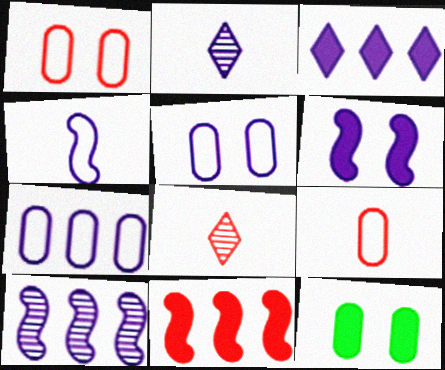[[1, 8, 11], 
[2, 6, 7], 
[3, 7, 10], 
[4, 6, 10]]